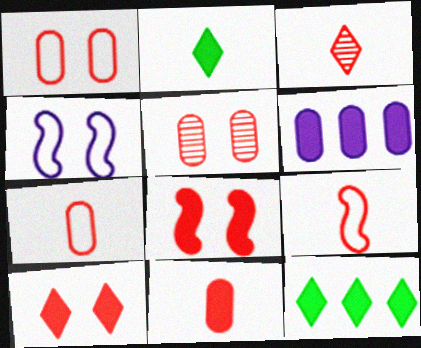[[2, 6, 8], 
[3, 9, 11]]